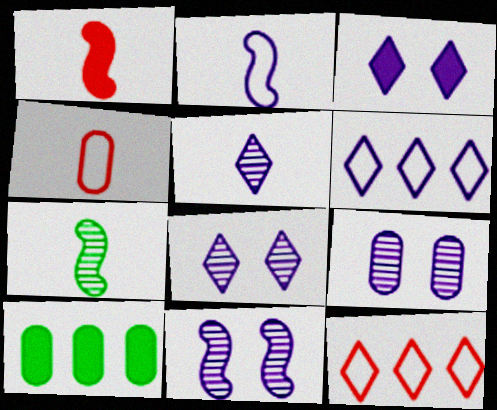[[1, 2, 7], 
[1, 3, 10], 
[3, 5, 6], 
[4, 9, 10], 
[8, 9, 11]]